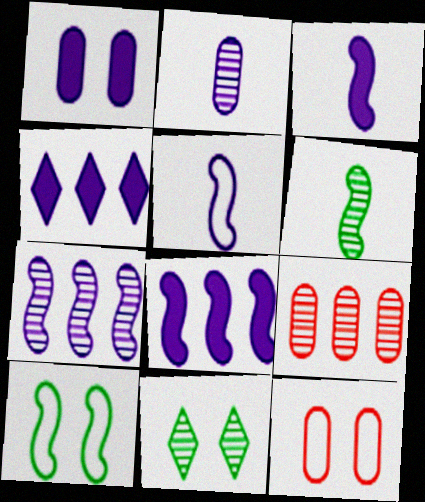[[1, 3, 4], 
[4, 6, 12]]